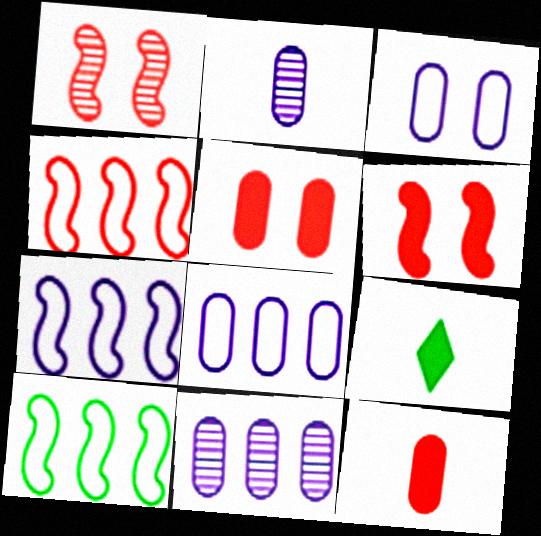[[1, 8, 9], 
[4, 7, 10]]